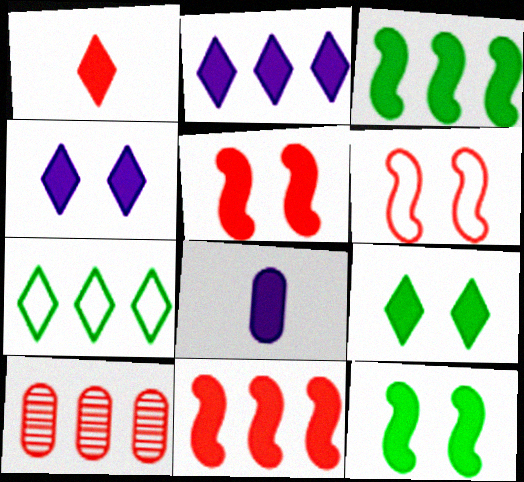[[1, 2, 9], 
[1, 6, 10], 
[8, 9, 11]]